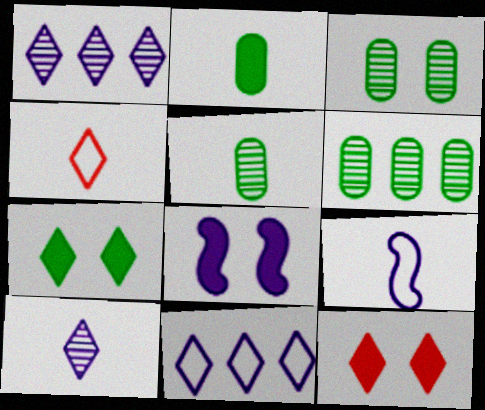[[1, 4, 7], 
[3, 5, 6], 
[4, 6, 8], 
[6, 9, 12]]